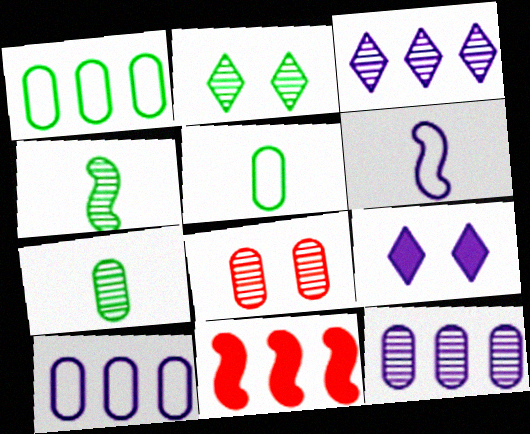[[1, 3, 11], 
[3, 4, 8], 
[6, 9, 12], 
[7, 8, 12]]